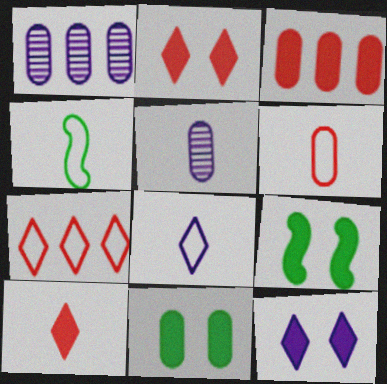[[1, 2, 4], 
[1, 6, 11], 
[4, 5, 10], 
[4, 6, 8], 
[5, 7, 9]]